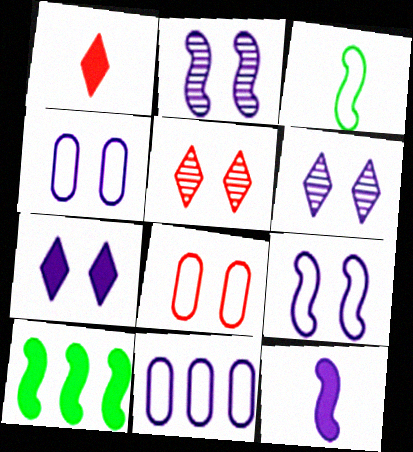[[2, 4, 7], 
[6, 11, 12]]